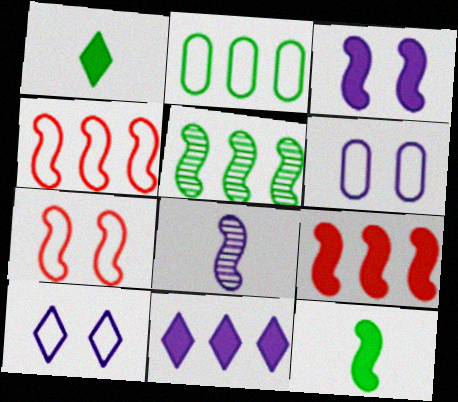[[3, 9, 12], 
[6, 8, 11]]